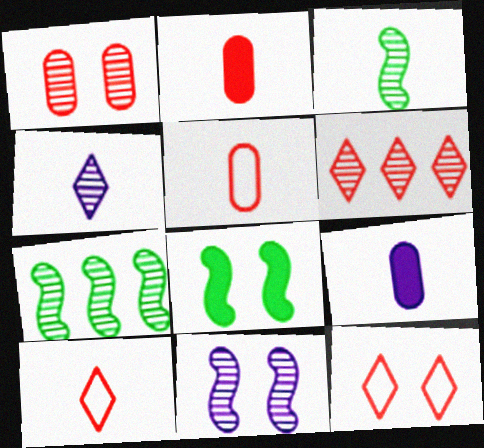[[1, 4, 7], 
[3, 9, 10], 
[7, 9, 12]]